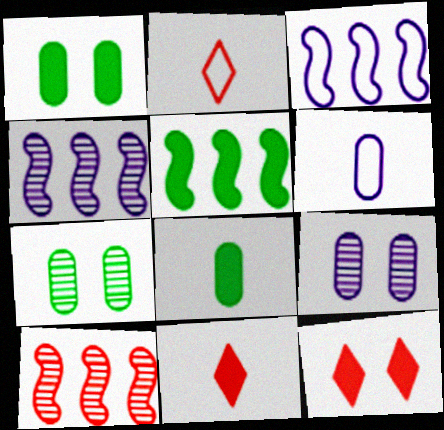[[1, 2, 4], 
[2, 5, 9], 
[3, 5, 10], 
[3, 7, 11]]